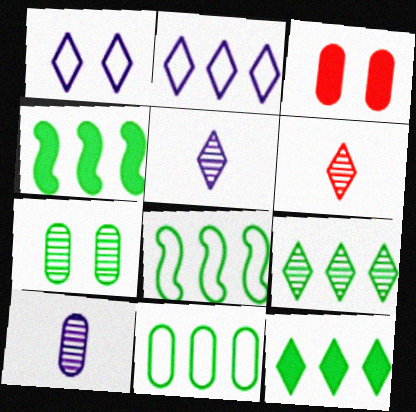[[1, 6, 12], 
[3, 5, 8], 
[3, 10, 11], 
[4, 9, 11]]